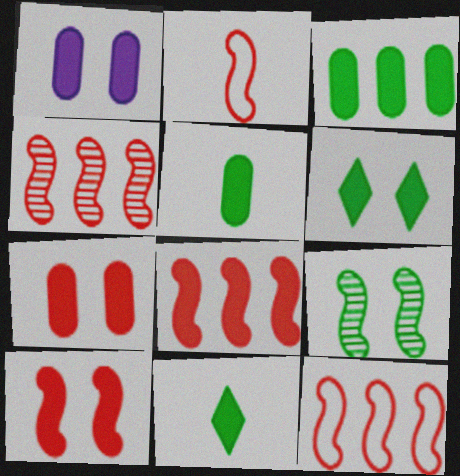[[1, 6, 10], 
[1, 8, 11], 
[2, 4, 10], 
[4, 8, 12]]